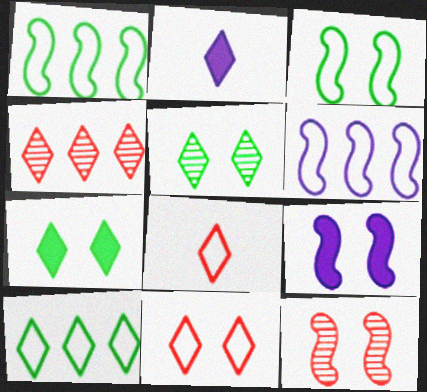[[3, 9, 12]]